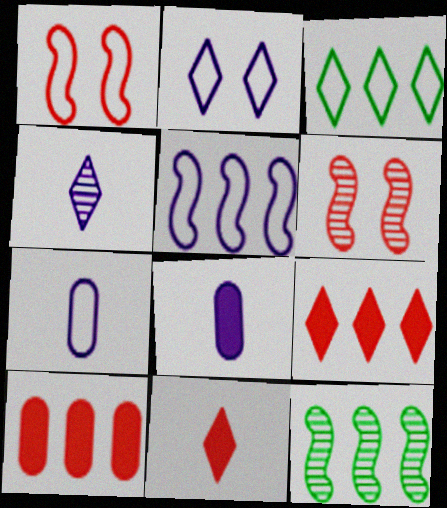[[1, 3, 7], 
[2, 5, 7], 
[3, 6, 8]]